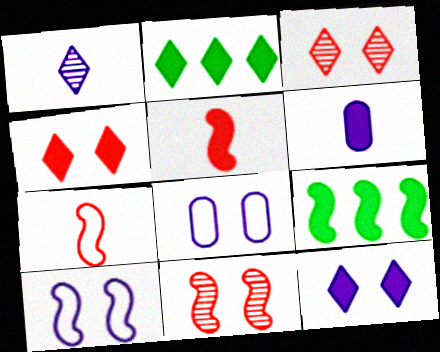[[4, 6, 9]]